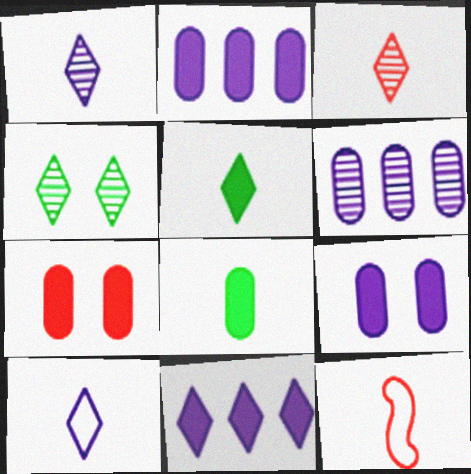[[1, 8, 12], 
[2, 4, 12], 
[2, 7, 8], 
[3, 5, 10]]